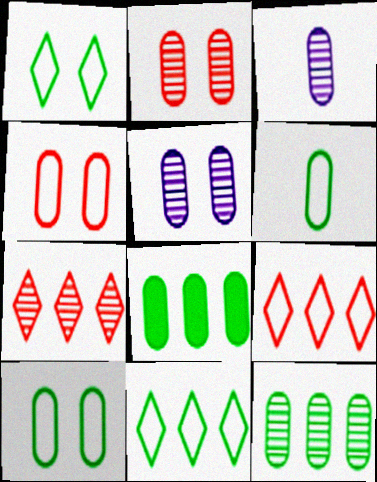[[2, 3, 12], 
[3, 4, 8]]